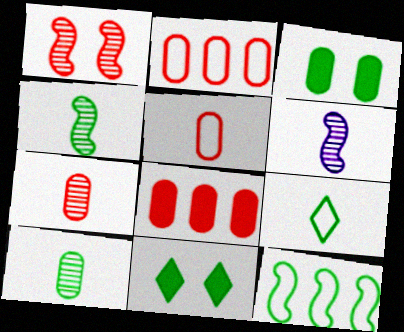[[2, 6, 11], 
[10, 11, 12]]